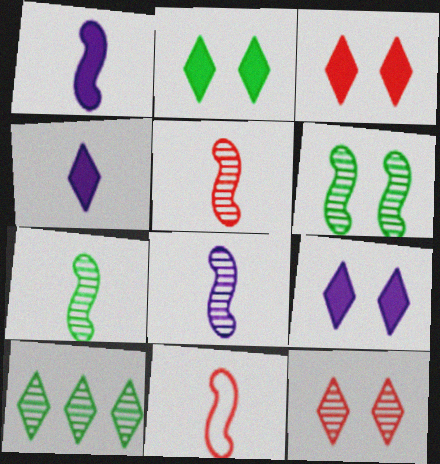[[1, 7, 11], 
[2, 3, 9], 
[5, 7, 8]]